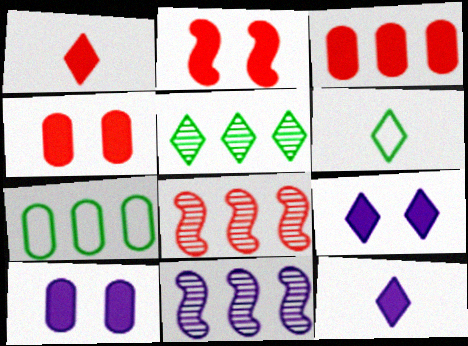[[1, 2, 3], 
[4, 6, 11], 
[6, 8, 10]]